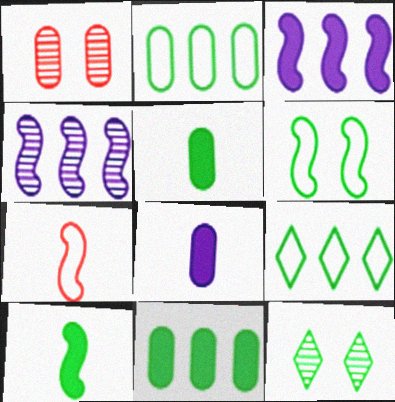[[1, 2, 8], 
[2, 10, 12]]